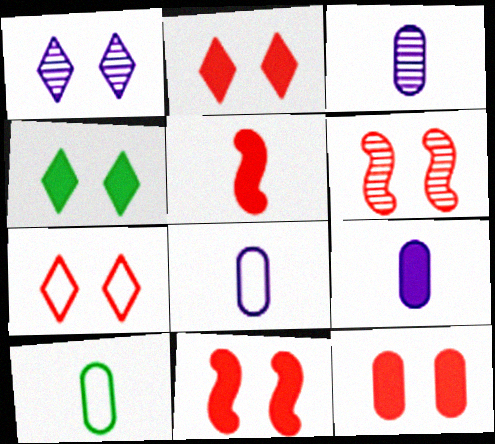[[1, 4, 7], 
[2, 11, 12], 
[3, 8, 9], 
[6, 7, 12]]